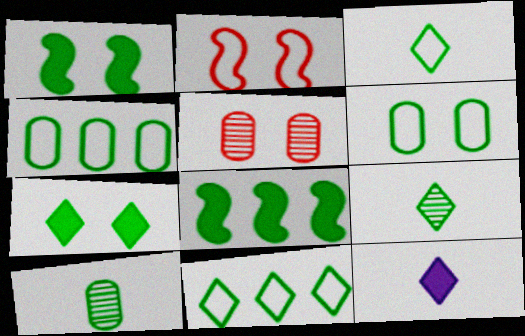[[1, 4, 9], 
[1, 10, 11], 
[6, 8, 9], 
[7, 9, 11]]